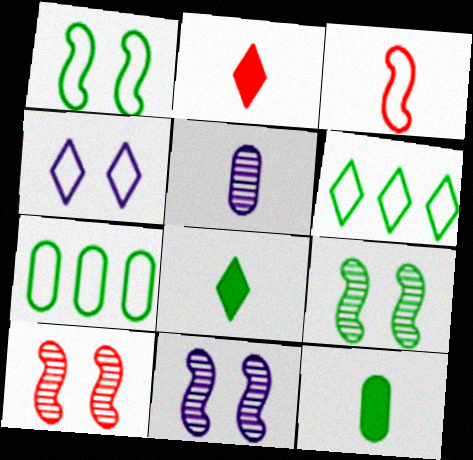[[2, 7, 11], 
[3, 4, 7], 
[3, 5, 8], 
[6, 9, 12], 
[7, 8, 9], 
[9, 10, 11]]